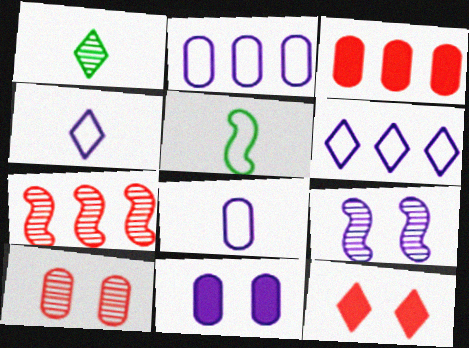[[1, 6, 12]]